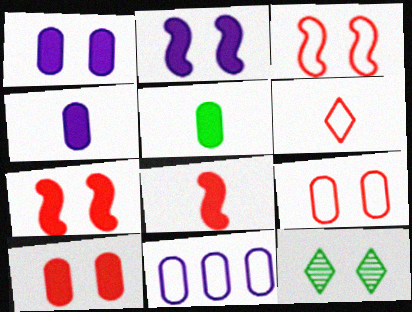[[1, 3, 12], 
[2, 9, 12], 
[8, 11, 12]]